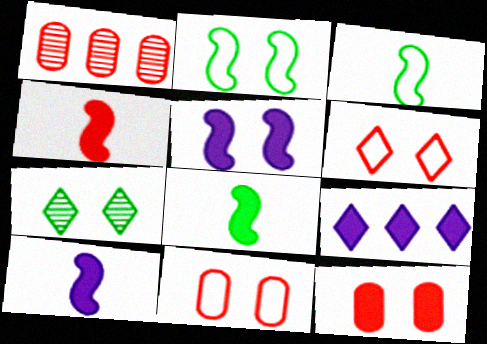[[1, 4, 6], 
[4, 8, 10], 
[5, 7, 11], 
[8, 9, 12]]